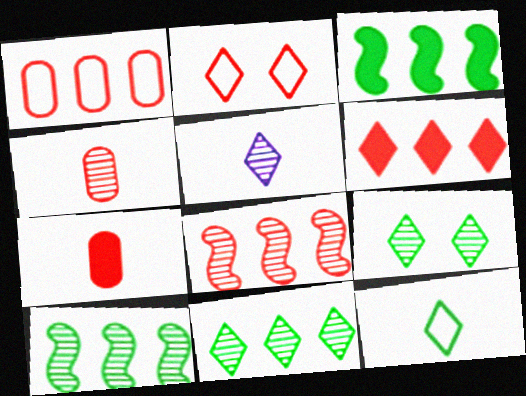[[1, 6, 8], 
[2, 7, 8]]